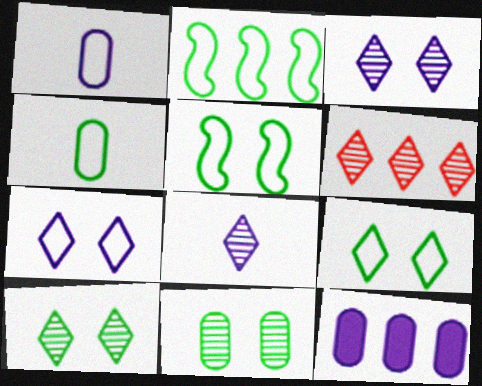[[2, 4, 9], 
[2, 6, 12], 
[6, 8, 10]]